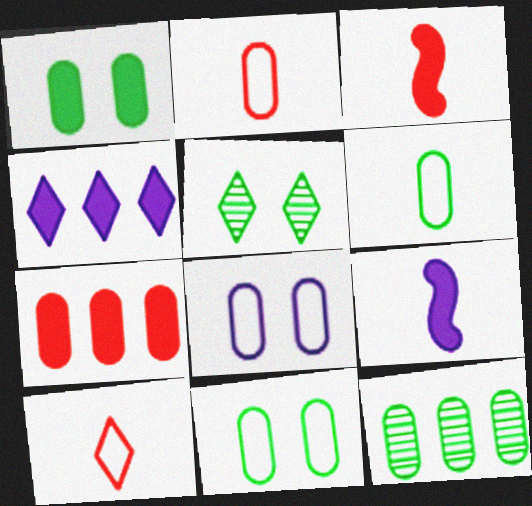[[1, 3, 4], 
[1, 6, 12], 
[4, 5, 10]]